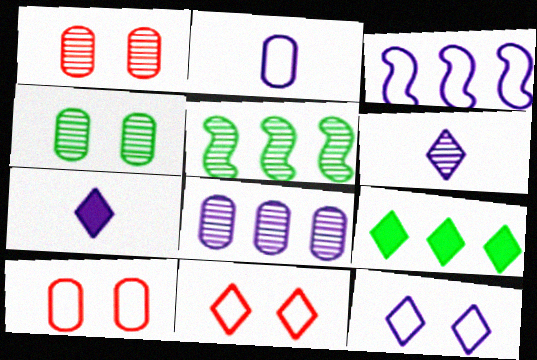[[1, 5, 6], 
[2, 3, 12], 
[5, 7, 10], 
[6, 9, 11]]